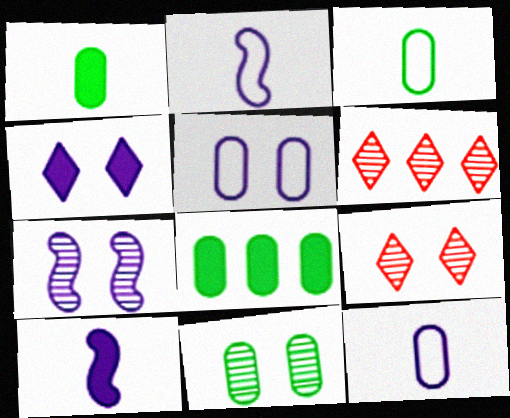[[2, 8, 9], 
[3, 8, 11], 
[4, 5, 7], 
[7, 9, 11]]